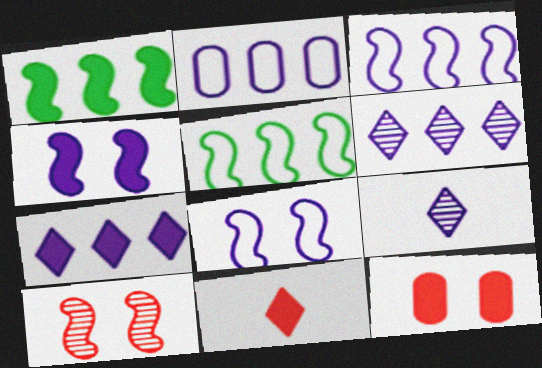[[2, 4, 9], 
[5, 9, 12]]